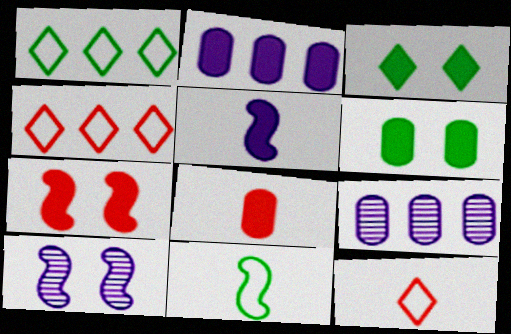[[1, 8, 10], 
[2, 6, 8]]